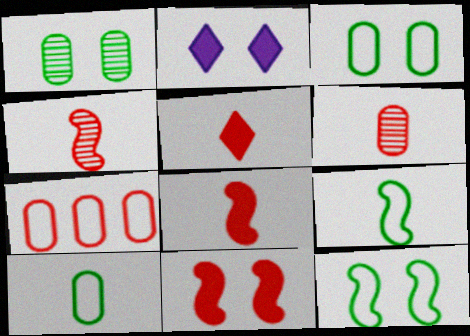[]